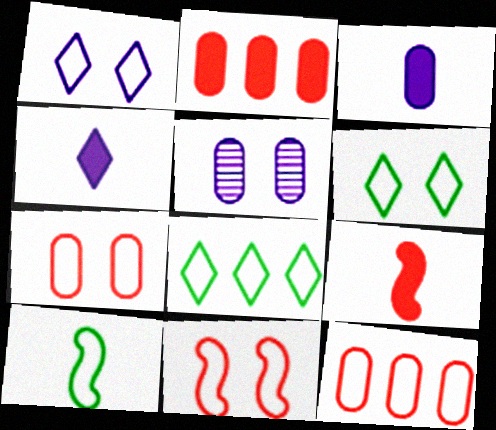[[1, 10, 12], 
[5, 8, 9]]